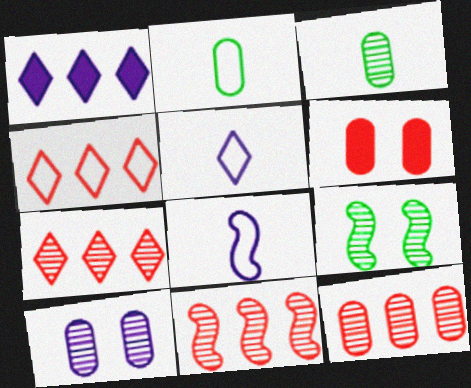[[1, 8, 10], 
[3, 10, 12], 
[7, 11, 12]]